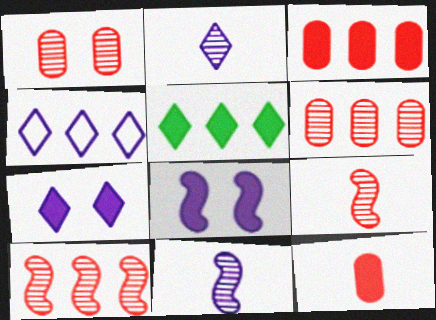[[2, 4, 7], 
[5, 8, 12]]